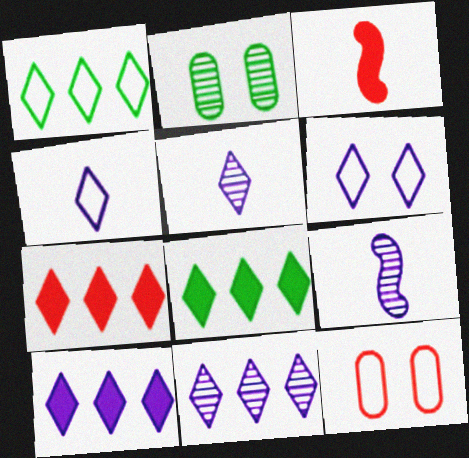[[1, 7, 11], 
[5, 6, 10], 
[7, 8, 10], 
[8, 9, 12]]